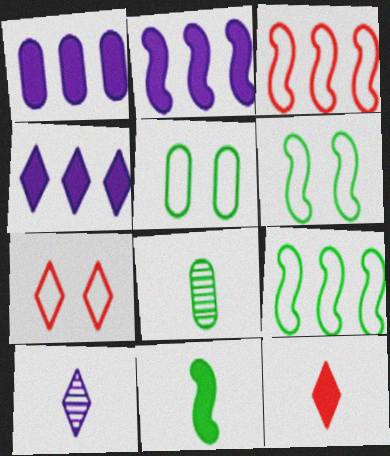[[1, 2, 4], 
[2, 7, 8]]